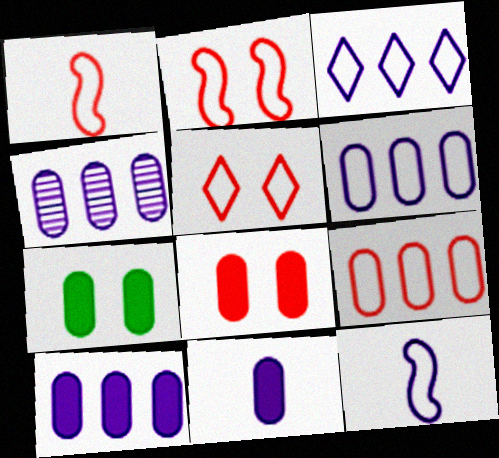[[1, 5, 9], 
[4, 6, 10]]